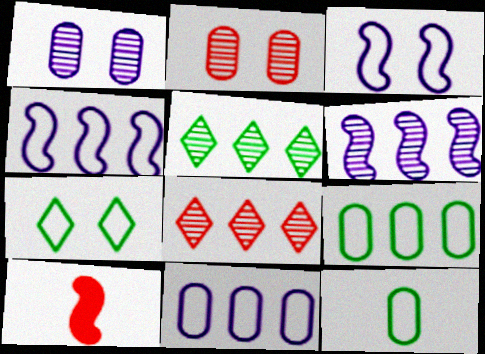[]